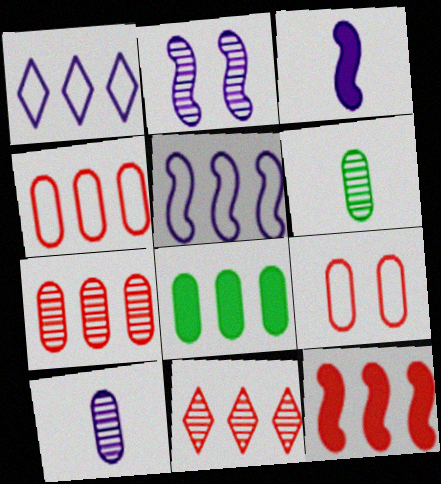[[2, 3, 5], 
[2, 6, 11], 
[4, 11, 12], 
[5, 8, 11], 
[8, 9, 10]]